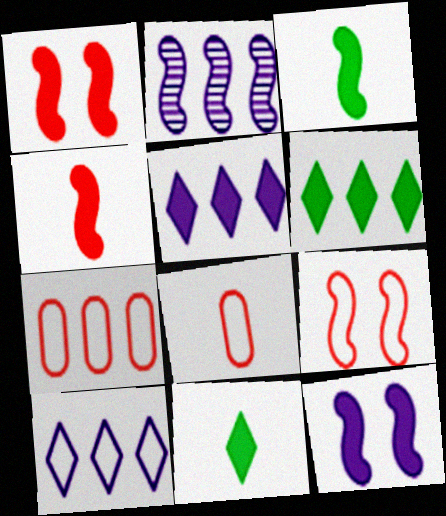[[2, 3, 9], 
[2, 6, 7]]